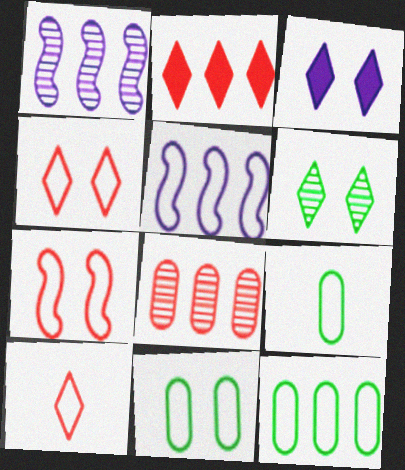[[1, 2, 12], 
[3, 4, 6], 
[4, 5, 9], 
[5, 10, 11], 
[9, 11, 12]]